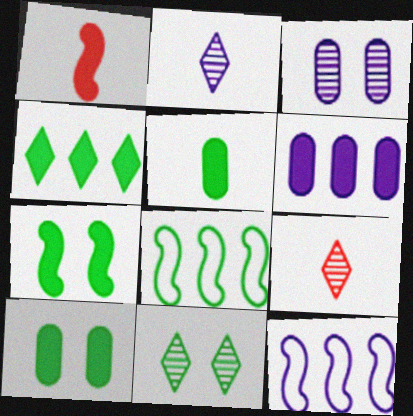[[4, 5, 7], 
[5, 8, 11], 
[9, 10, 12]]